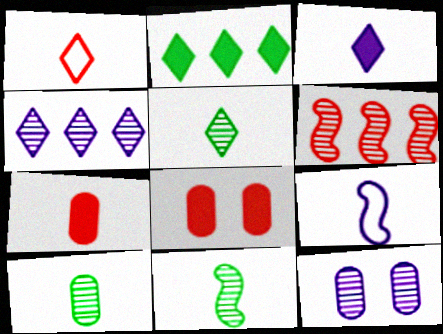[[1, 3, 5], 
[1, 6, 8], 
[5, 6, 12], 
[5, 7, 9], 
[5, 10, 11]]